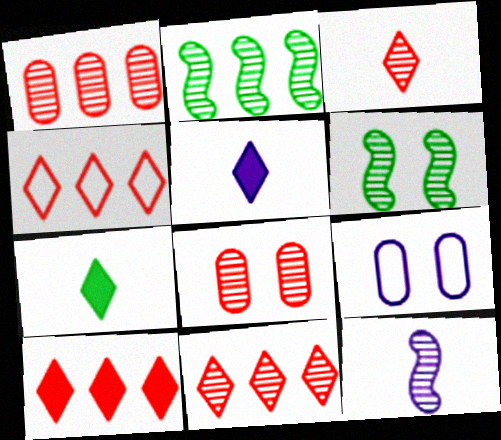[[4, 10, 11]]